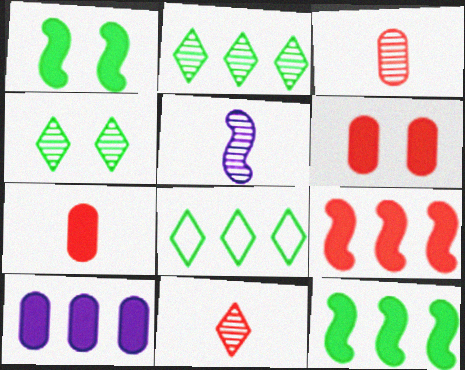[[5, 6, 8]]